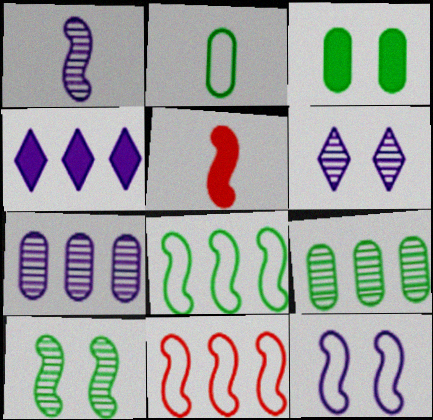[[1, 6, 7], 
[2, 3, 9], 
[3, 4, 5], 
[4, 9, 11]]